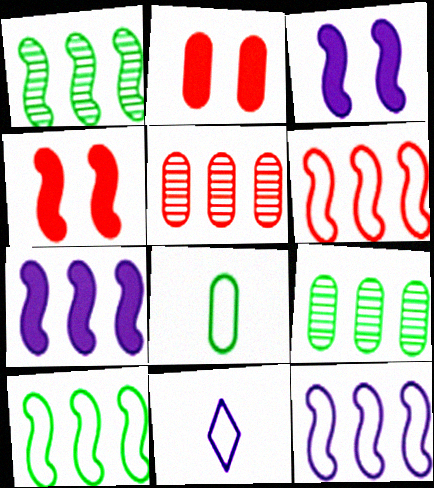[[1, 2, 11], 
[1, 6, 7], 
[4, 9, 11], 
[6, 10, 12]]